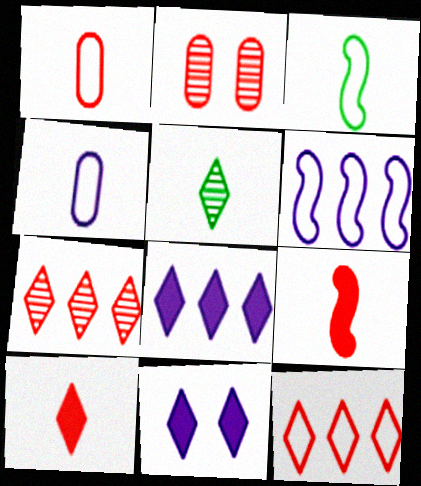[[2, 3, 8], 
[2, 9, 12], 
[4, 5, 9], 
[5, 11, 12]]